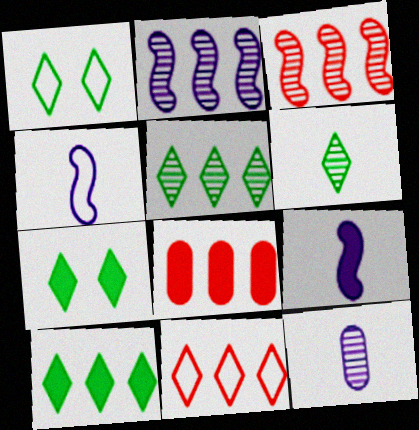[[1, 6, 10], 
[3, 8, 11], 
[7, 8, 9]]